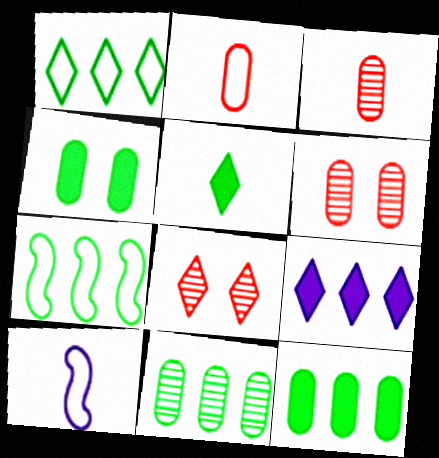[[3, 5, 10], 
[8, 10, 12]]